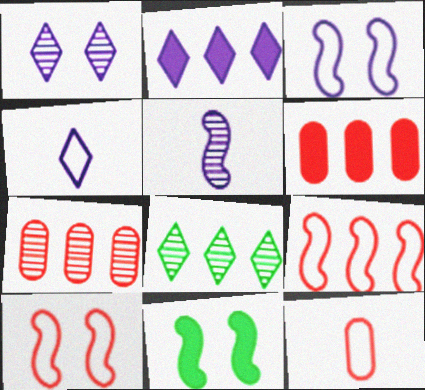[[1, 2, 4], 
[4, 7, 11], 
[5, 9, 11]]